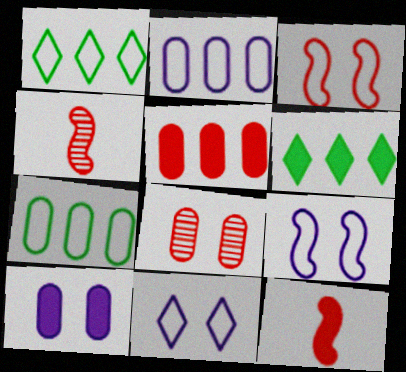[[1, 4, 10], 
[6, 10, 12]]